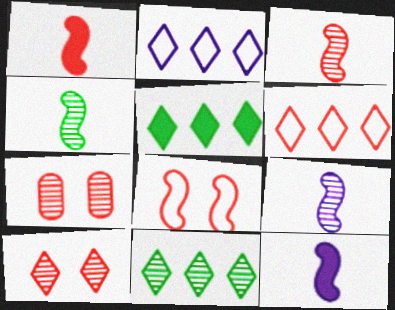[[1, 6, 7], 
[3, 4, 9], 
[7, 9, 11]]